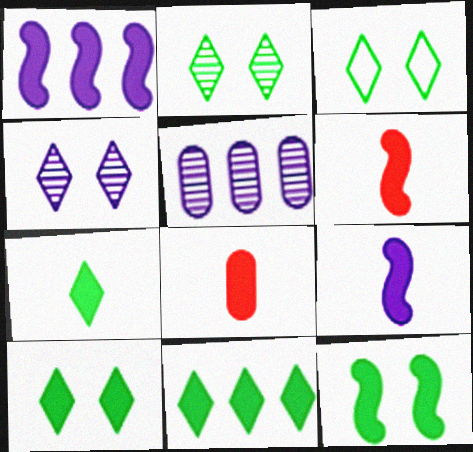[[1, 6, 12], 
[1, 8, 10], 
[2, 3, 10], 
[3, 5, 6], 
[7, 8, 9], 
[7, 10, 11]]